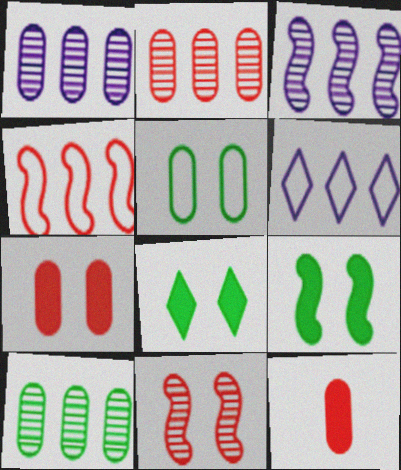[[1, 2, 10], 
[1, 5, 12]]